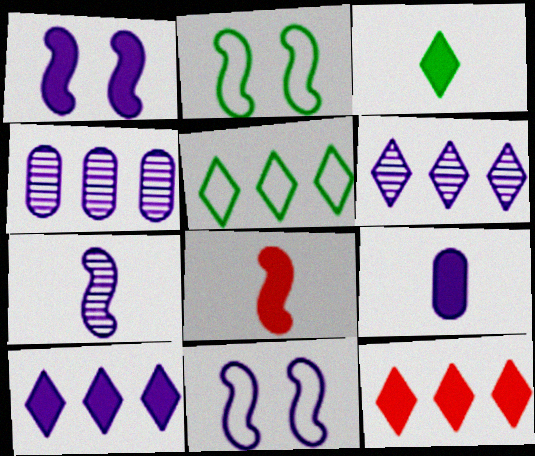[[1, 9, 10], 
[3, 8, 9], 
[5, 6, 12], 
[6, 9, 11]]